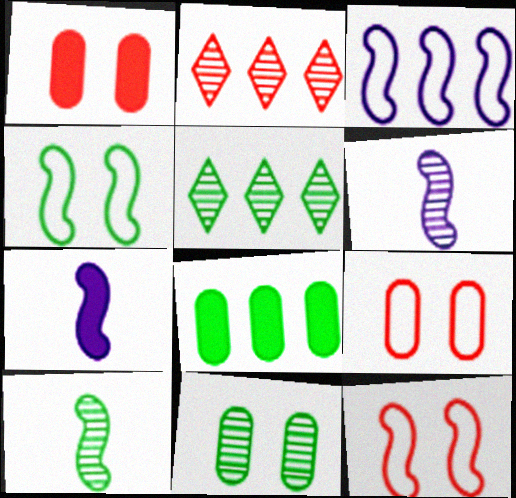[[2, 3, 8], 
[2, 6, 11], 
[5, 7, 9], 
[5, 10, 11]]